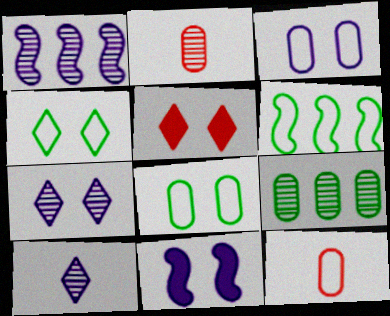[[3, 7, 11], 
[4, 5, 7]]